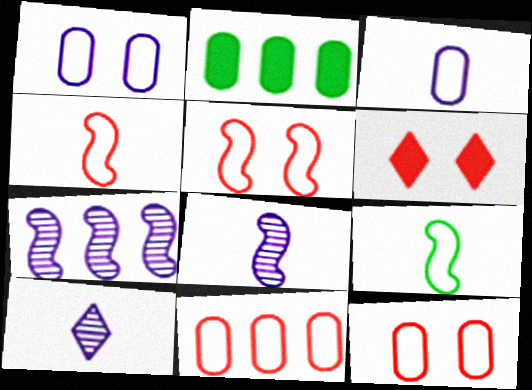[[2, 5, 10]]